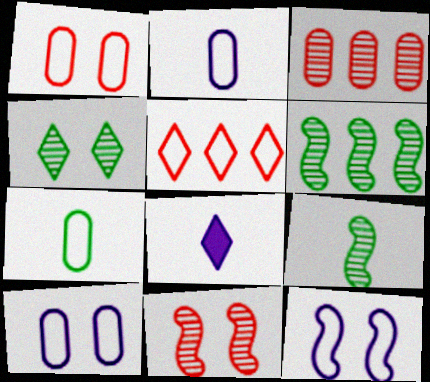[[1, 6, 8], 
[4, 5, 8], 
[5, 7, 12]]